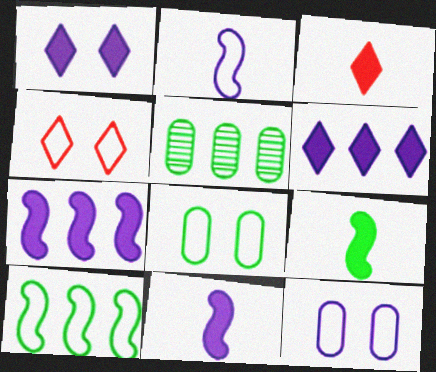[[4, 5, 11]]